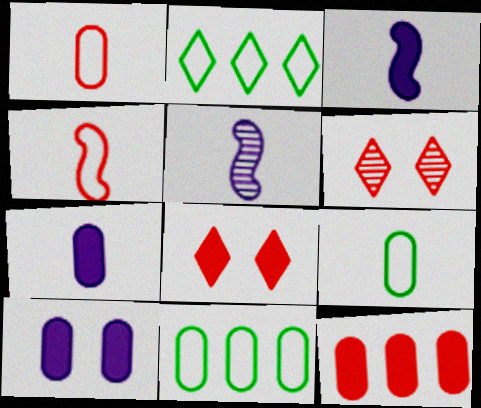[[3, 6, 11], 
[4, 6, 12], 
[5, 8, 11]]